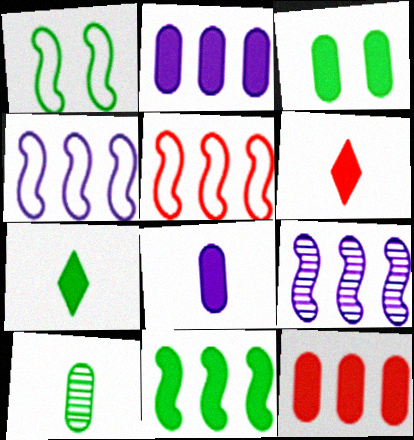[[3, 7, 11], 
[3, 8, 12], 
[5, 9, 11]]